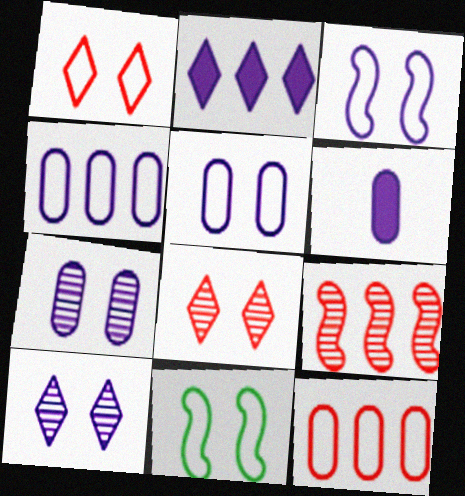[[1, 5, 11], 
[4, 6, 7]]